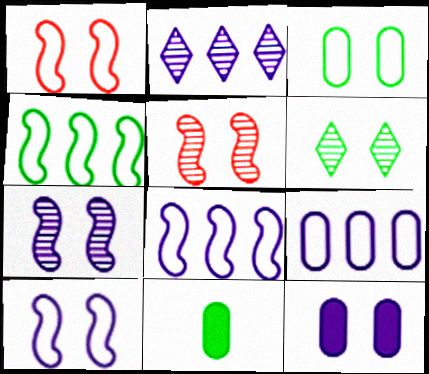[[1, 2, 11], 
[1, 6, 12], 
[4, 6, 11]]